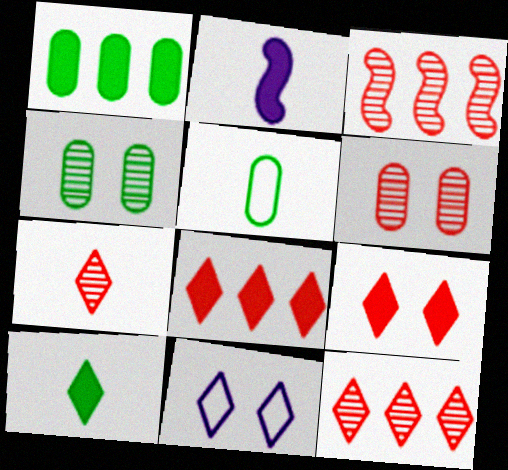[[1, 2, 9], 
[1, 4, 5], 
[2, 5, 7], 
[3, 6, 7], 
[10, 11, 12]]